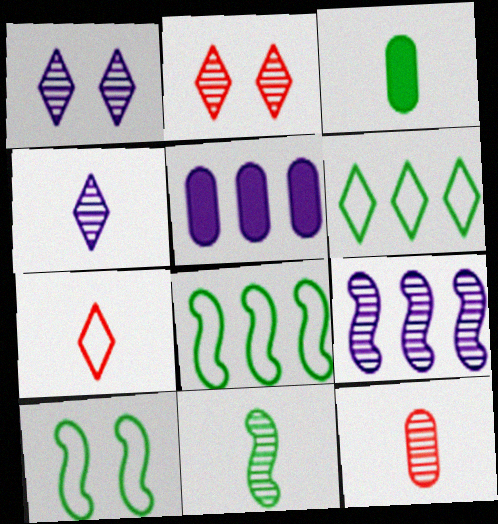[[4, 11, 12]]